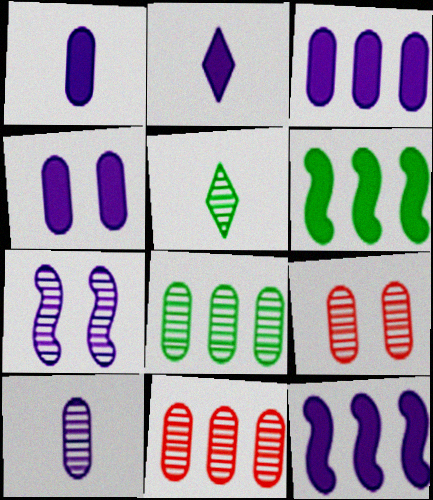[[1, 3, 4], 
[2, 4, 12], 
[5, 7, 11], 
[8, 9, 10]]